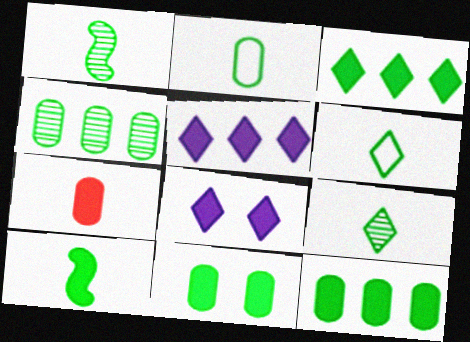[[2, 4, 11], 
[2, 9, 10], 
[3, 10, 11]]